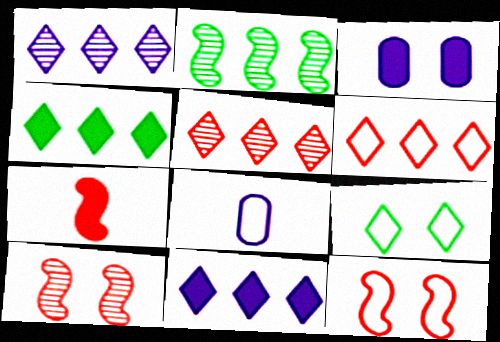[[1, 4, 6], 
[3, 4, 7], 
[3, 9, 10], 
[4, 8, 10]]